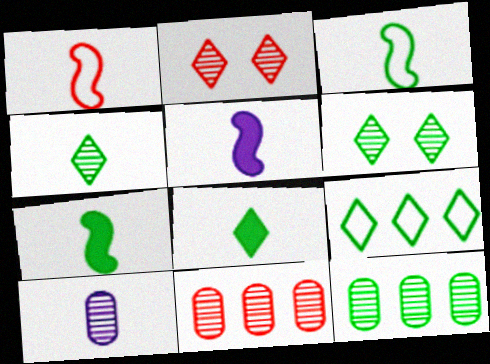[[1, 8, 10], 
[6, 8, 9]]